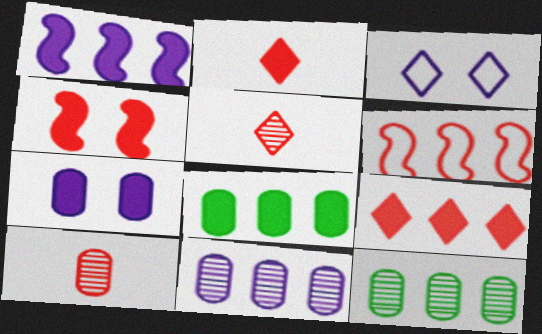[[1, 8, 9]]